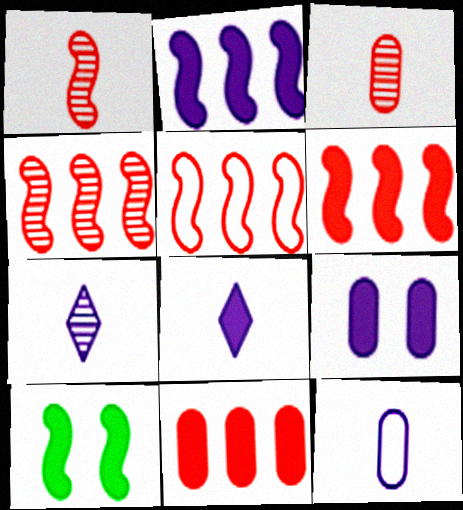[[2, 8, 9], 
[4, 5, 6], 
[8, 10, 11]]